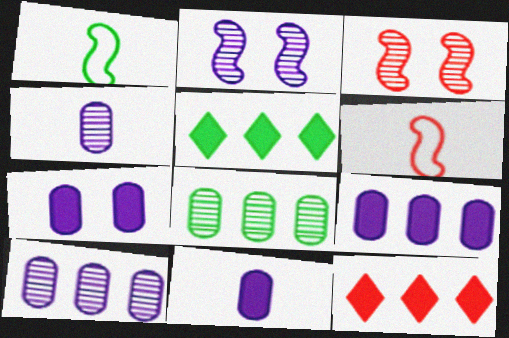[[7, 9, 11]]